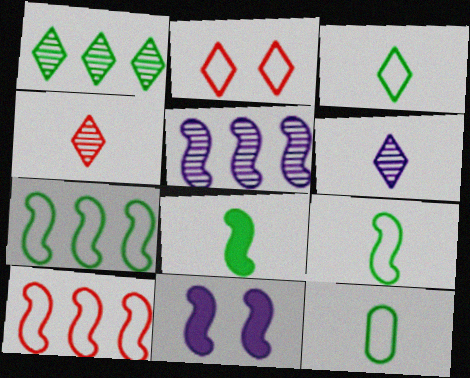[[3, 9, 12]]